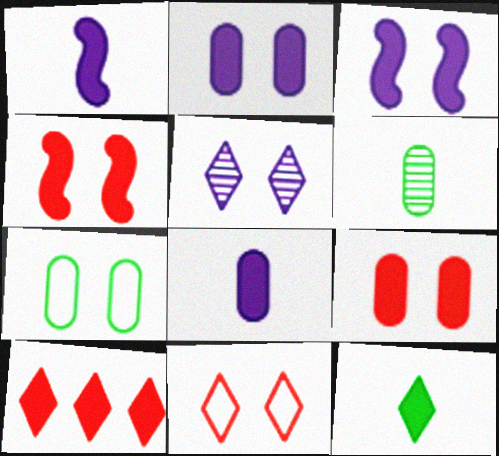[[4, 5, 7]]